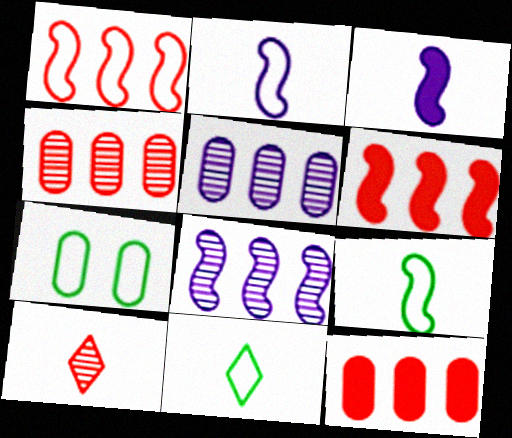[]